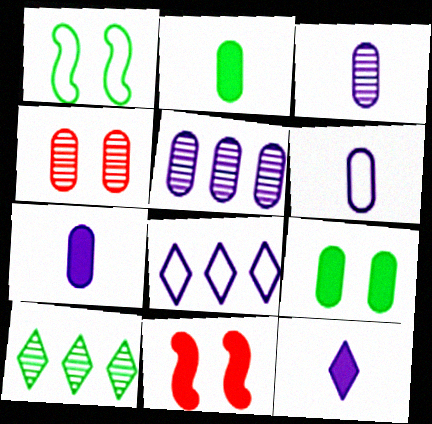[[1, 2, 10], 
[3, 6, 7], 
[6, 10, 11]]